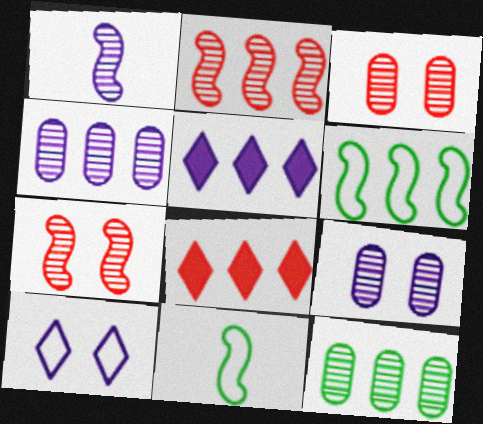[[3, 5, 11], 
[4, 6, 8], 
[8, 9, 11]]